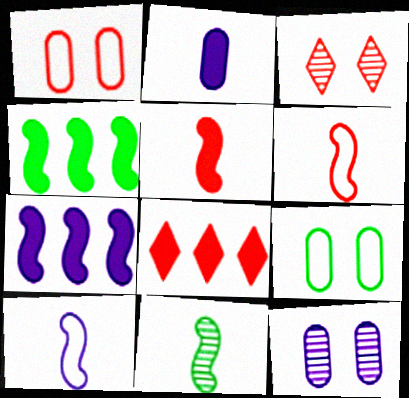[[5, 10, 11]]